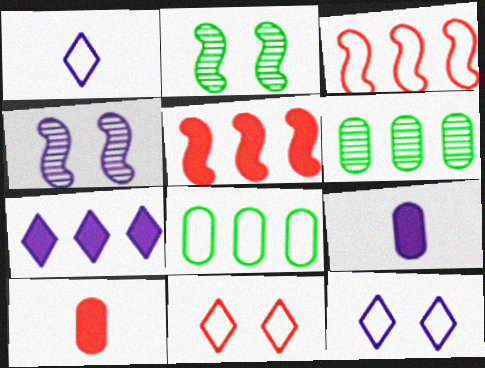[[3, 6, 7]]